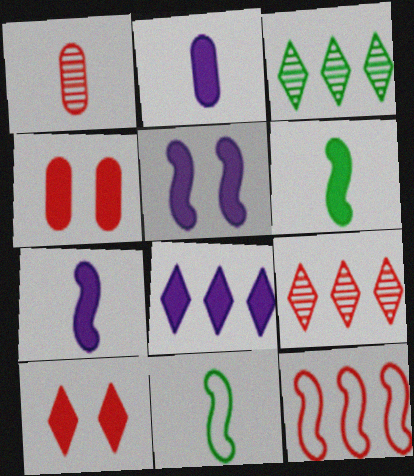[[1, 10, 12], 
[2, 5, 8], 
[4, 6, 8]]